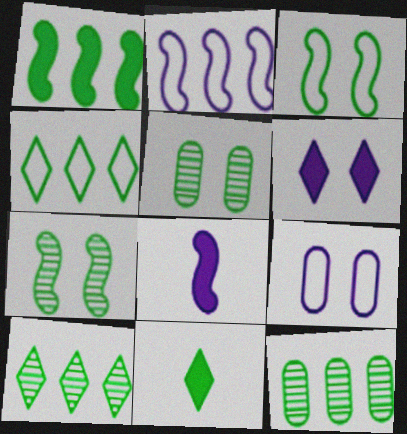[[1, 4, 12], 
[3, 11, 12]]